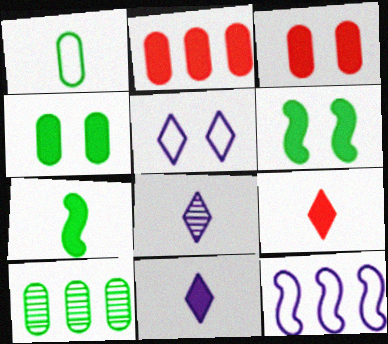[[1, 4, 10], 
[2, 6, 11]]